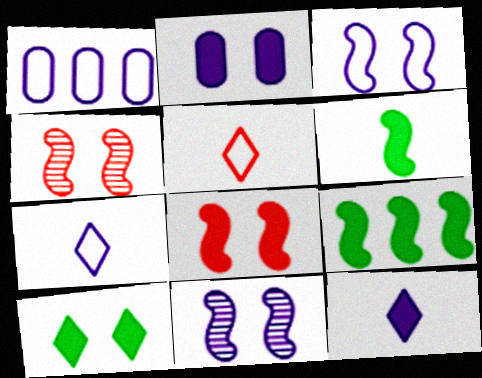[[1, 3, 7], 
[1, 11, 12], 
[2, 8, 10]]